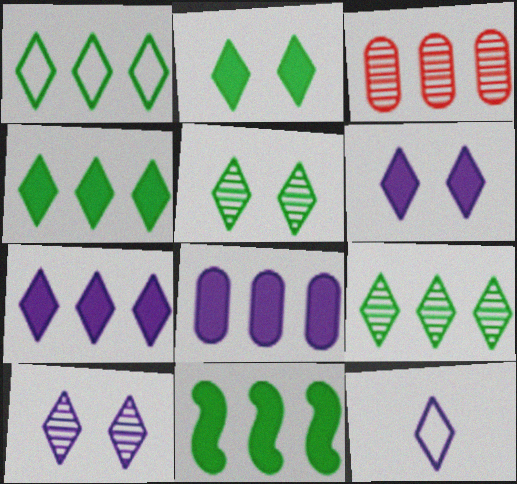[[1, 4, 9], 
[7, 10, 12]]